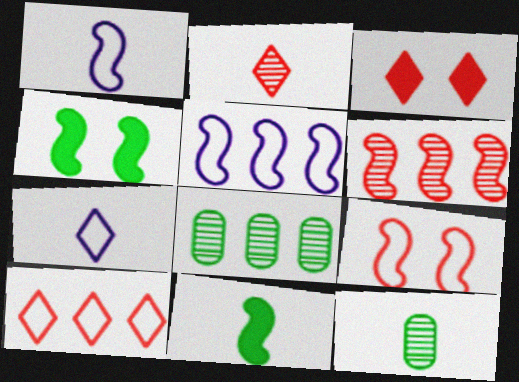[[1, 3, 8], 
[1, 4, 6], 
[2, 3, 10], 
[3, 5, 12]]